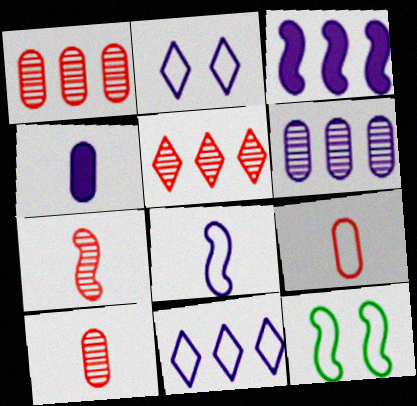[[3, 6, 11], 
[3, 7, 12], 
[4, 5, 12], 
[9, 11, 12]]